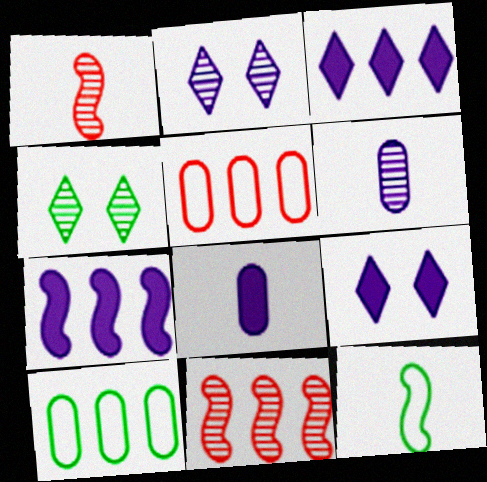[[1, 9, 10], 
[3, 10, 11], 
[4, 6, 11], 
[7, 8, 9]]